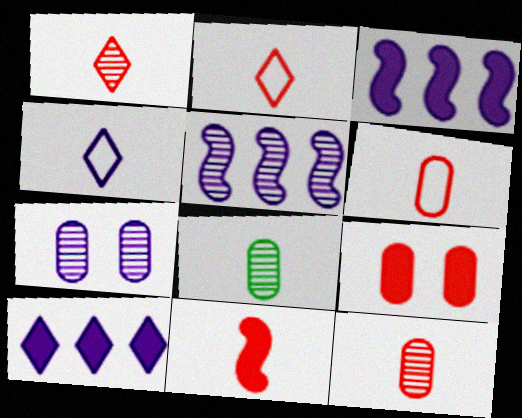[[1, 6, 11], 
[2, 11, 12], 
[3, 4, 7], 
[4, 8, 11]]